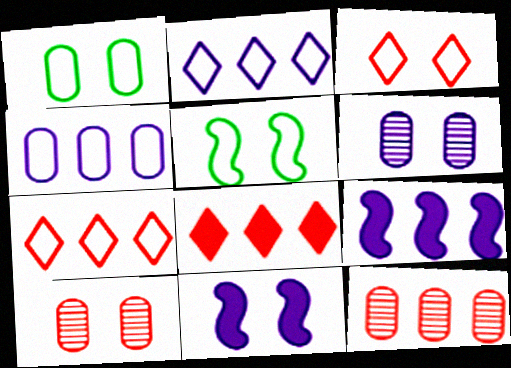[]